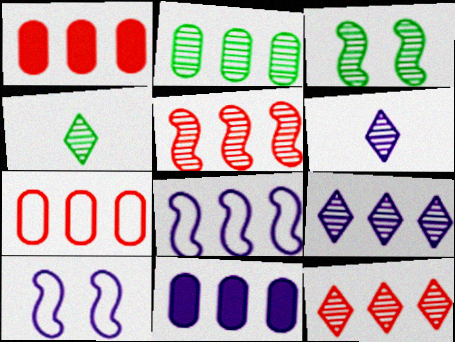[[1, 4, 10], 
[2, 3, 4], 
[2, 5, 9], 
[2, 7, 11], 
[6, 10, 11], 
[8, 9, 11]]